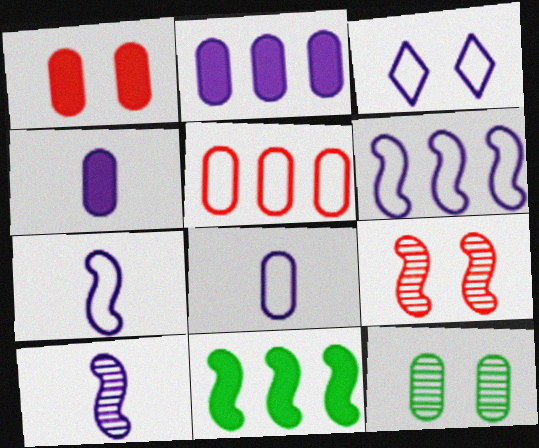[[2, 3, 10], 
[3, 6, 8], 
[4, 5, 12], 
[7, 9, 11]]